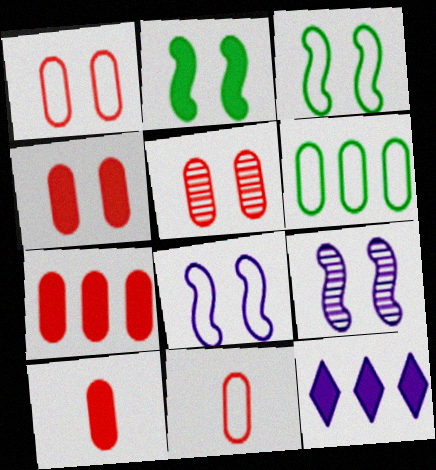[[1, 4, 5], 
[2, 10, 12], 
[4, 7, 10], 
[5, 7, 11]]